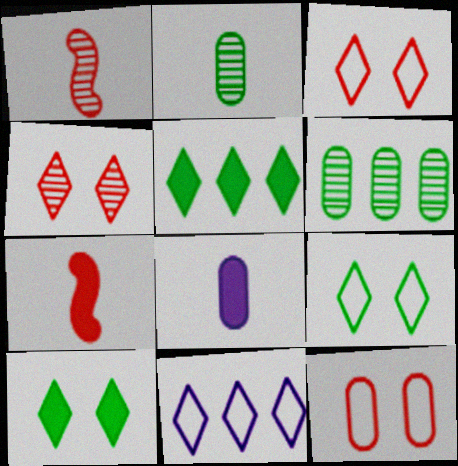[[6, 8, 12]]